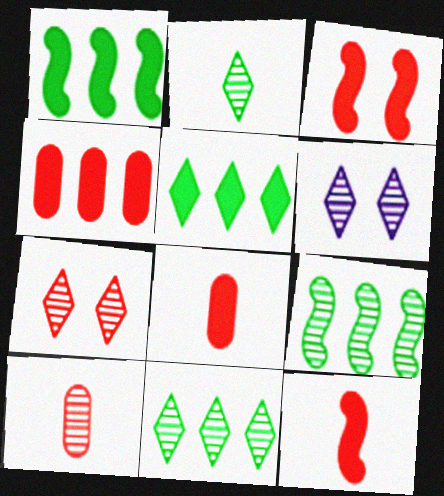[[6, 9, 10]]